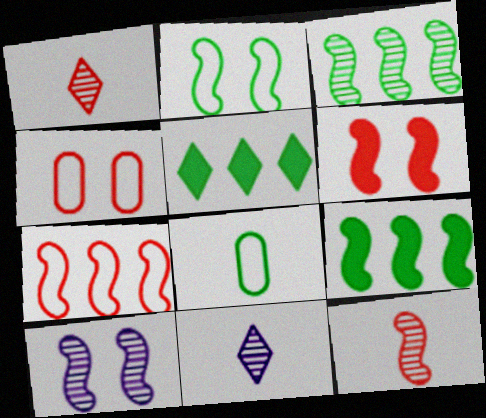[[2, 6, 10], 
[3, 10, 12], 
[4, 9, 11], 
[6, 7, 12]]